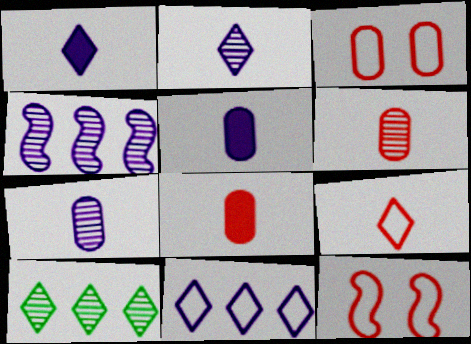[[5, 10, 12]]